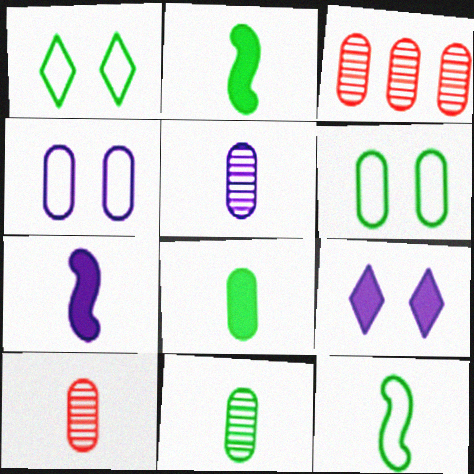[[1, 3, 7], 
[3, 4, 8], 
[3, 9, 12], 
[5, 10, 11]]